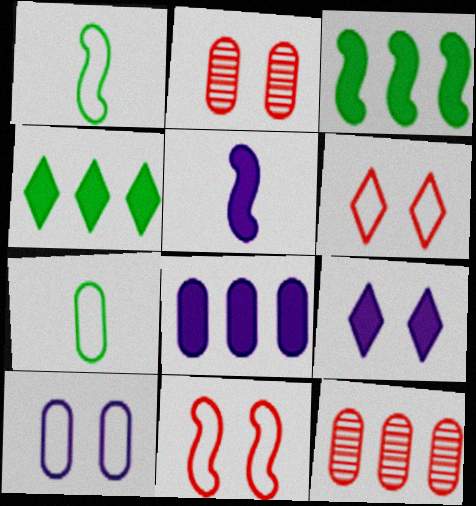[[1, 9, 12], 
[2, 7, 8], 
[5, 8, 9]]